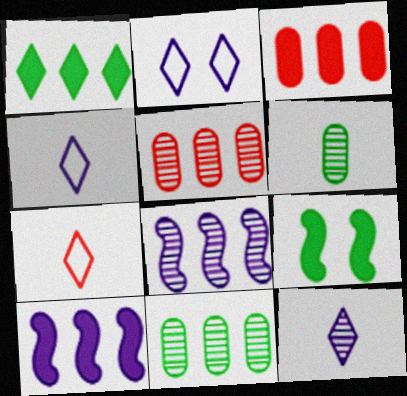[[1, 3, 10], 
[4, 5, 9]]